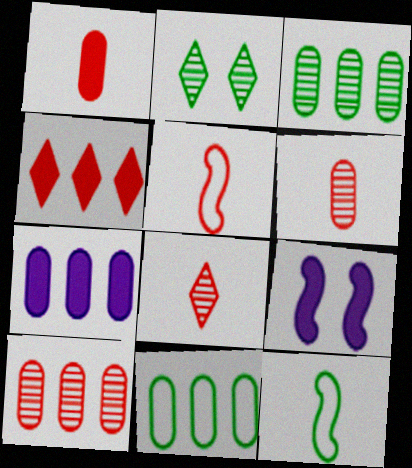[[1, 5, 8], 
[2, 5, 7], 
[7, 10, 11], 
[8, 9, 11]]